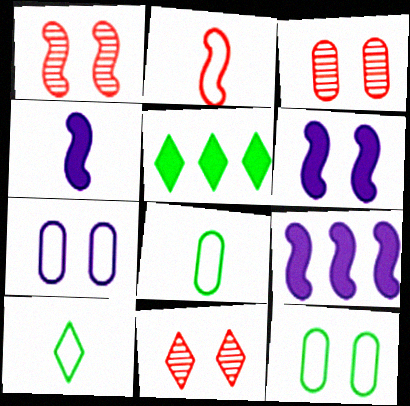[[1, 3, 11], 
[3, 9, 10], 
[4, 6, 9], 
[6, 11, 12], 
[8, 9, 11]]